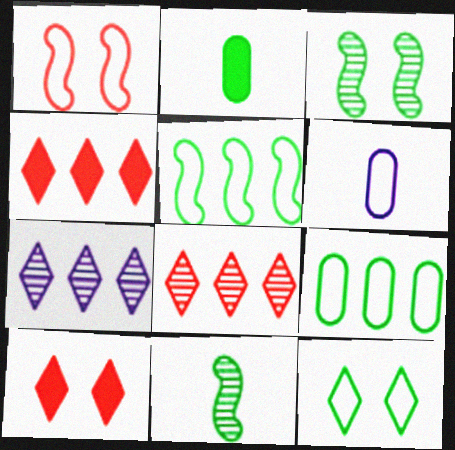[[1, 2, 7], 
[3, 4, 6]]